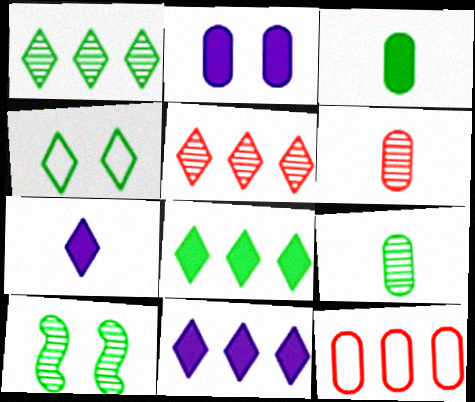[[1, 9, 10], 
[2, 9, 12], 
[4, 5, 7], 
[7, 10, 12]]